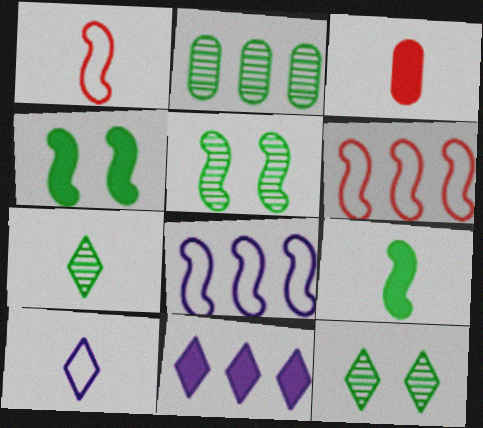[[2, 5, 7], 
[2, 6, 11], 
[3, 4, 11], 
[3, 8, 12]]